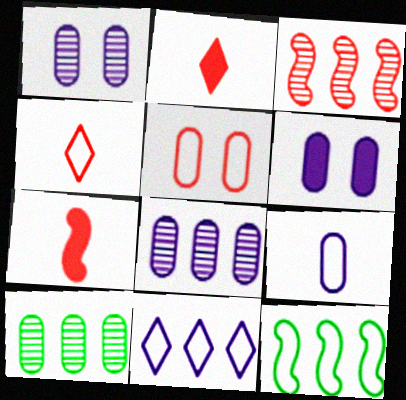[[1, 2, 12], 
[2, 3, 5], 
[6, 8, 9]]